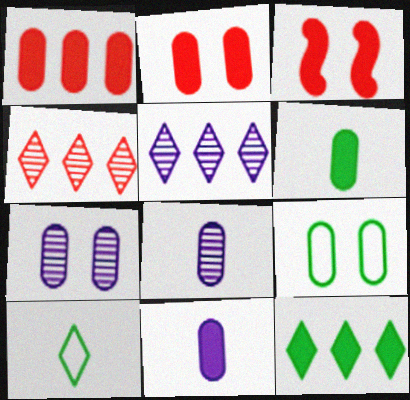[[1, 8, 9], 
[2, 7, 9], 
[3, 11, 12]]